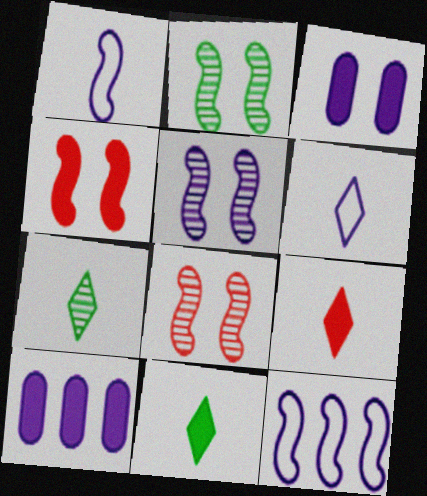[[2, 5, 8], 
[4, 10, 11], 
[5, 6, 10], 
[6, 7, 9]]